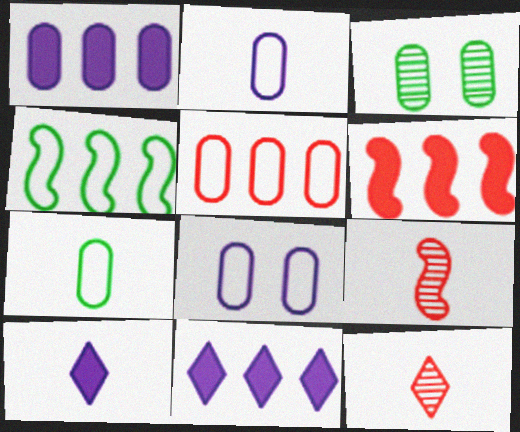[[5, 7, 8], 
[7, 9, 10]]